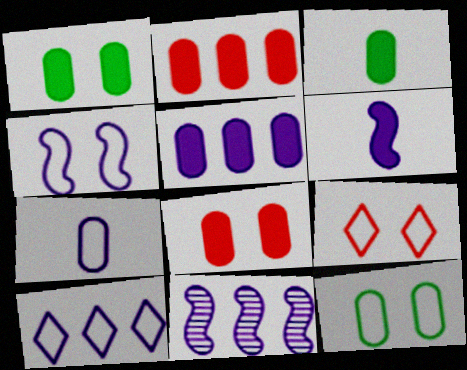[[3, 5, 8], 
[3, 9, 11], 
[4, 6, 11], 
[4, 7, 10], 
[4, 9, 12], 
[5, 10, 11]]